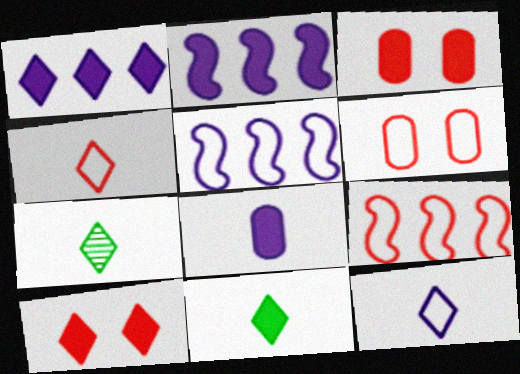[[1, 10, 11], 
[2, 3, 11], 
[2, 6, 7], 
[3, 5, 7], 
[4, 6, 9]]